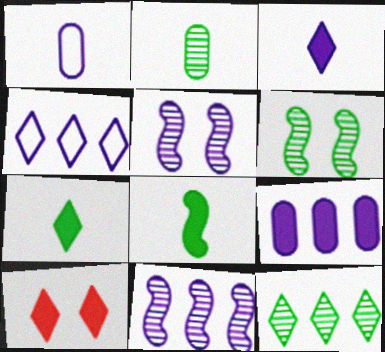[[2, 6, 12], 
[4, 9, 11], 
[8, 9, 10]]